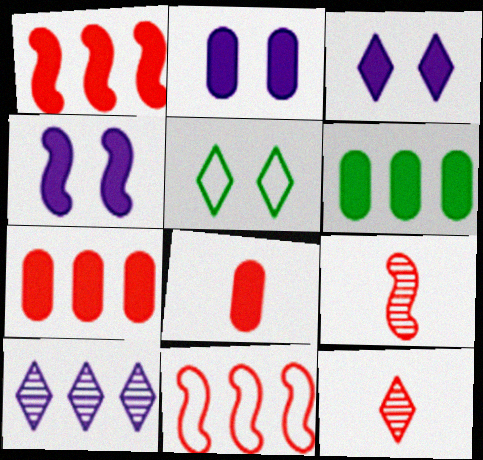[[2, 3, 4], 
[2, 6, 8], 
[6, 10, 11]]